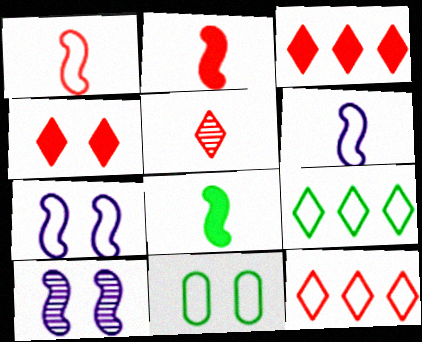[[4, 5, 12], 
[4, 10, 11], 
[6, 11, 12]]